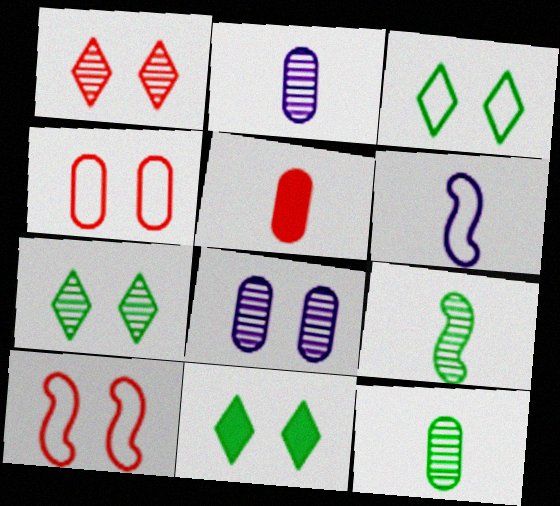[[3, 7, 11], 
[8, 10, 11]]